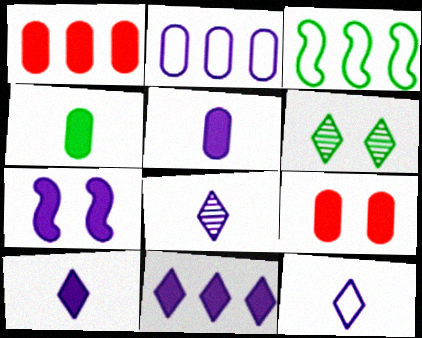[[2, 7, 8], 
[3, 4, 6], 
[3, 8, 9], 
[5, 7, 11], 
[8, 10, 12]]